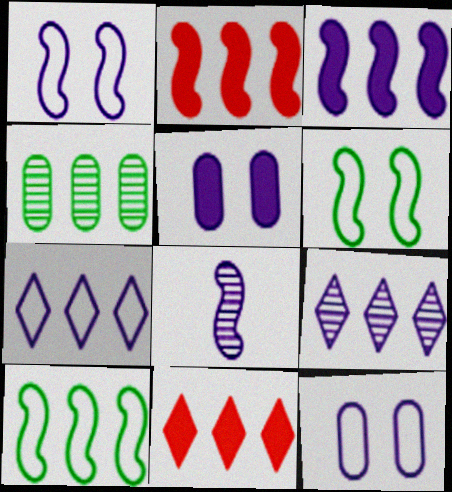[[1, 3, 8], 
[2, 4, 7], 
[2, 6, 8], 
[5, 7, 8]]